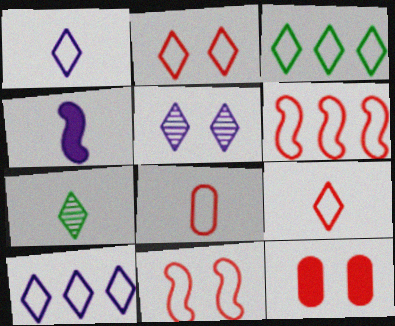[[1, 2, 3], 
[2, 6, 8], 
[4, 7, 8]]